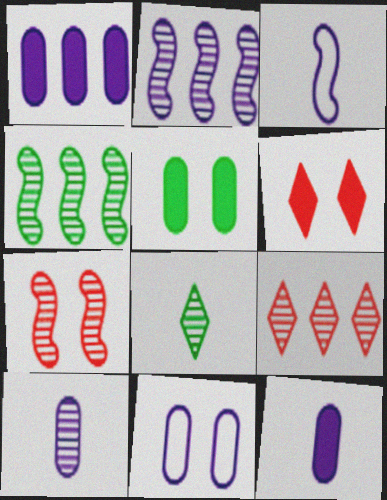[[1, 10, 11], 
[3, 5, 9]]